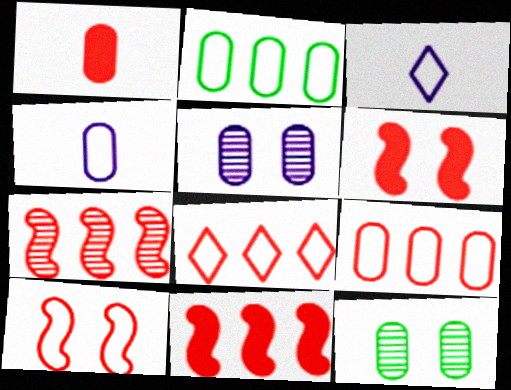[[1, 2, 5], 
[2, 3, 10], 
[3, 11, 12]]